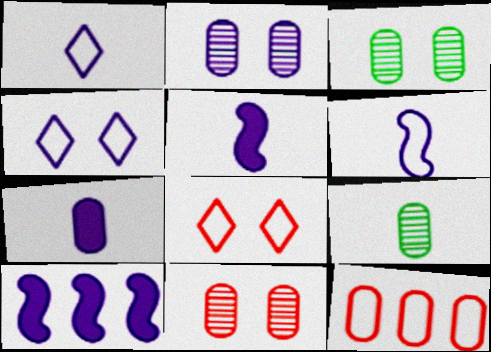[[1, 2, 10], 
[2, 3, 11], 
[3, 7, 12], 
[8, 9, 10]]